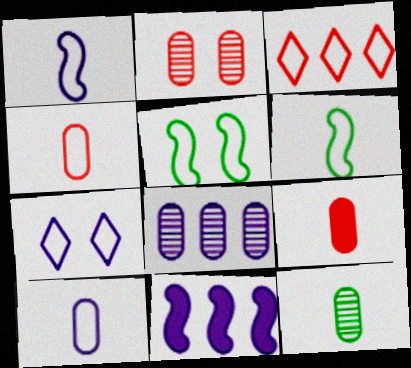[[2, 8, 12], 
[3, 5, 10], 
[9, 10, 12]]